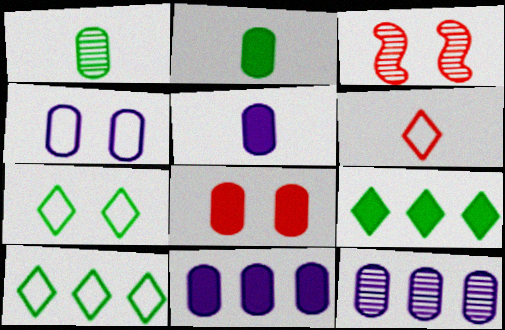[[2, 8, 11], 
[3, 5, 10], 
[4, 5, 12]]